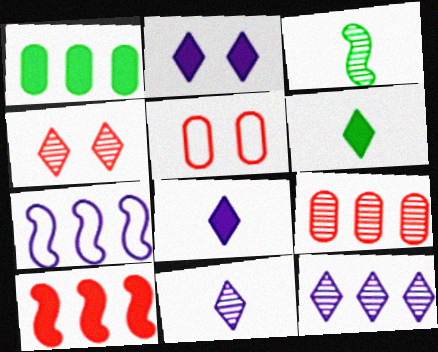[]